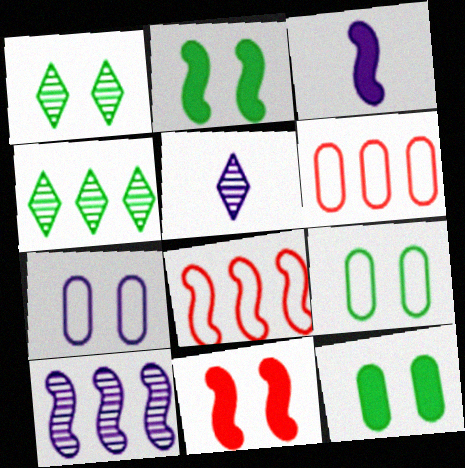[[1, 2, 9], 
[1, 3, 6], 
[1, 7, 11], 
[2, 5, 6], 
[5, 8, 12]]